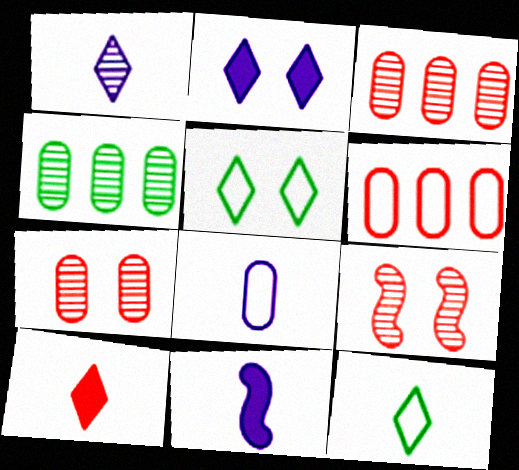[[1, 4, 9], 
[1, 8, 11], 
[1, 10, 12], 
[3, 5, 11], 
[6, 9, 10]]